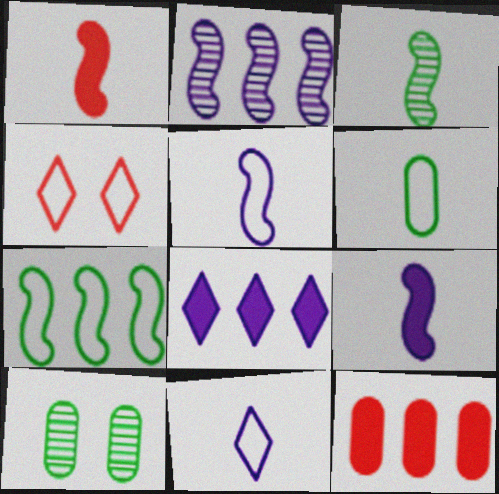[[1, 3, 5]]